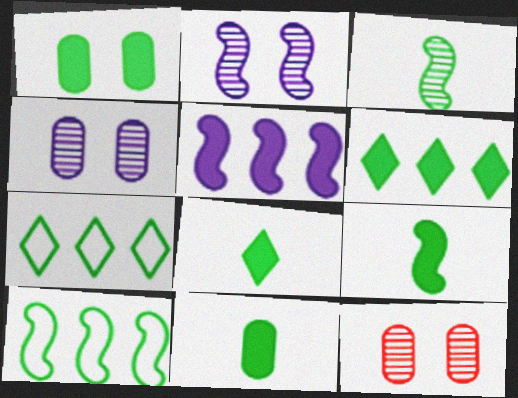[[1, 3, 7], 
[1, 6, 9], 
[8, 9, 11]]